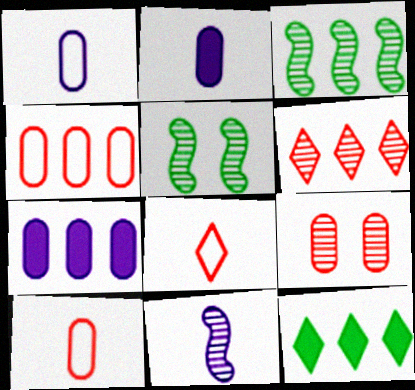[[5, 7, 8]]